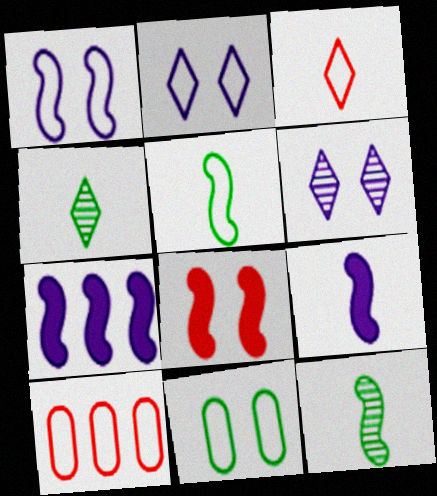[[2, 5, 10], 
[6, 8, 11]]